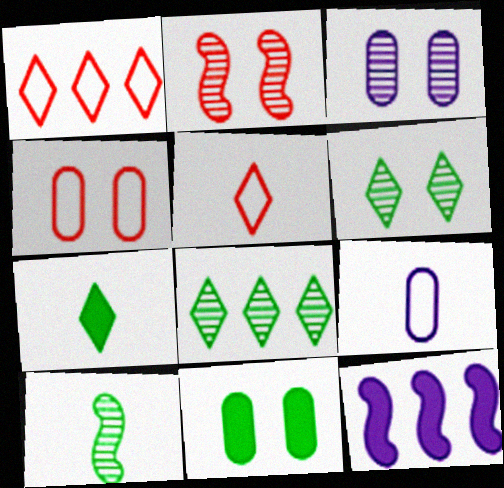[[2, 3, 6], 
[3, 4, 11]]